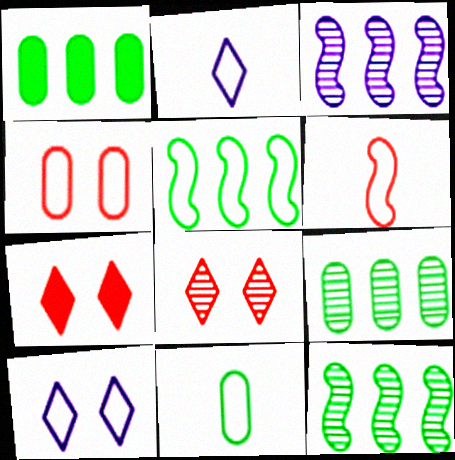[[2, 4, 5], 
[2, 6, 11], 
[3, 7, 11]]